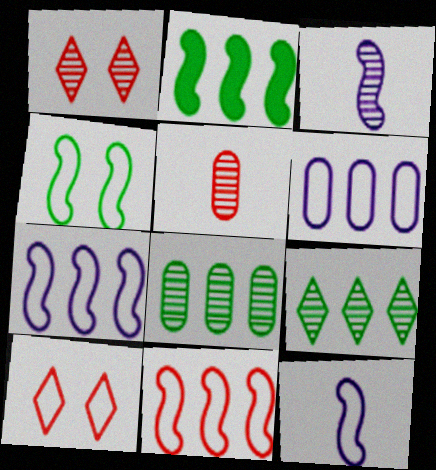[[1, 3, 8], 
[4, 11, 12]]